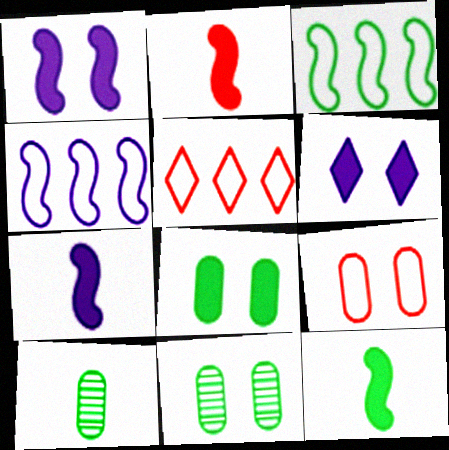[[1, 5, 10], 
[2, 7, 12], 
[5, 7, 11]]